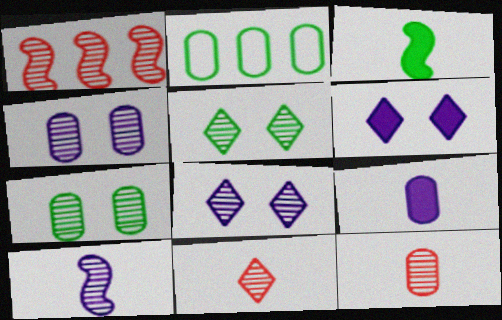[[2, 3, 5]]